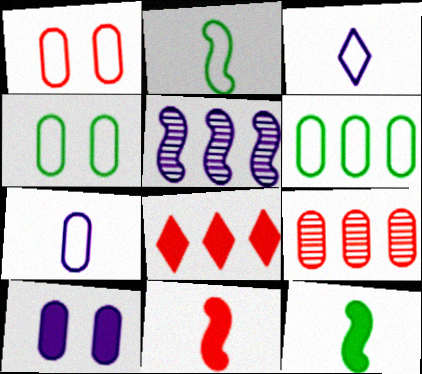[[1, 6, 7], 
[3, 5, 10], 
[5, 6, 8], 
[8, 10, 12]]